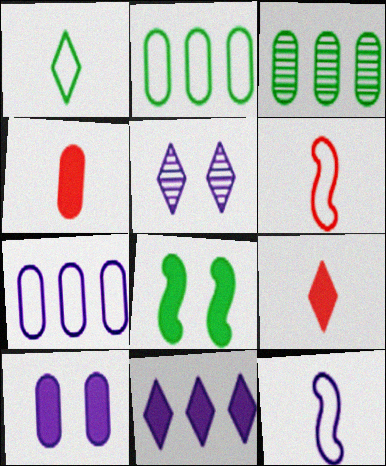[[1, 3, 8], 
[4, 8, 11]]